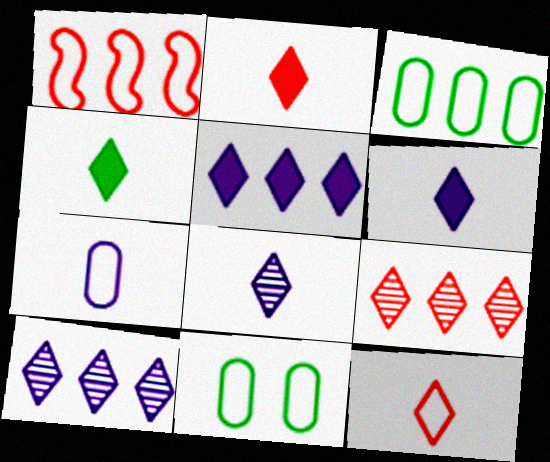[[2, 4, 6], 
[4, 8, 12]]